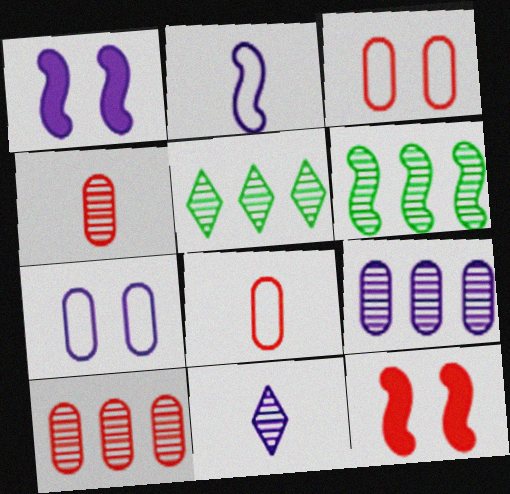[[1, 5, 8], 
[2, 6, 12]]